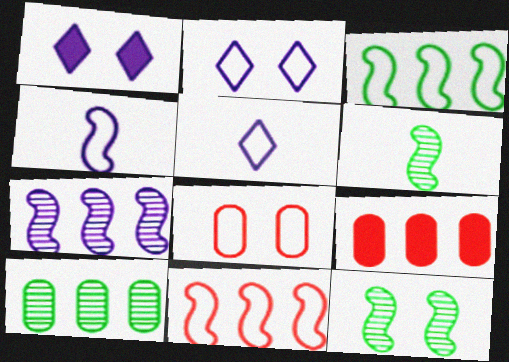[[1, 8, 12], 
[2, 6, 9], 
[3, 5, 8], 
[5, 9, 12]]